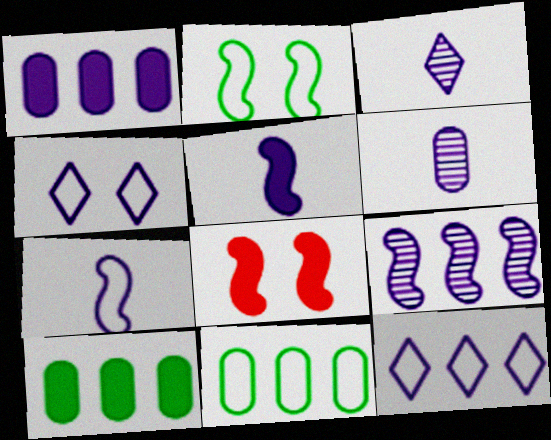[[1, 9, 12], 
[3, 8, 11]]